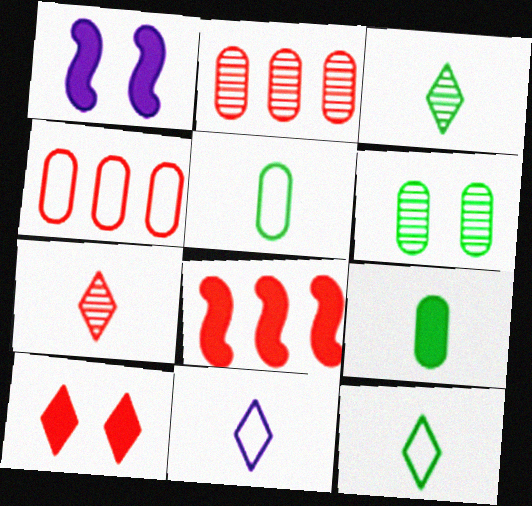[[1, 2, 12], 
[1, 3, 4], 
[6, 8, 11]]